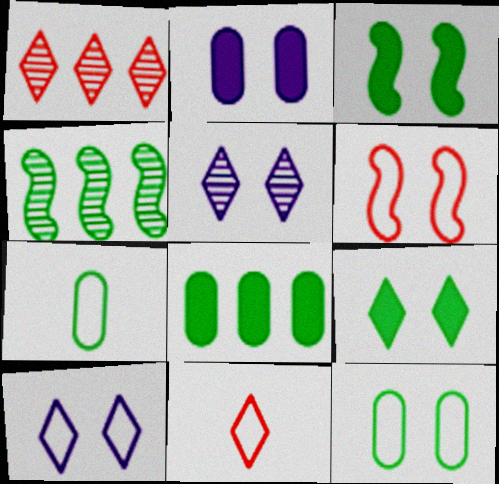[[2, 4, 11], 
[4, 7, 9], 
[6, 10, 12]]